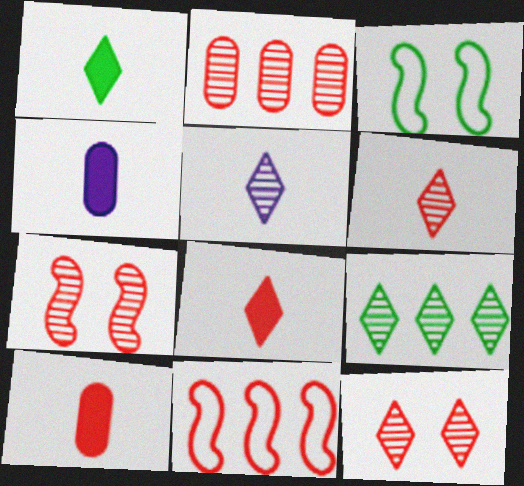[[2, 6, 7], 
[5, 9, 12], 
[10, 11, 12]]